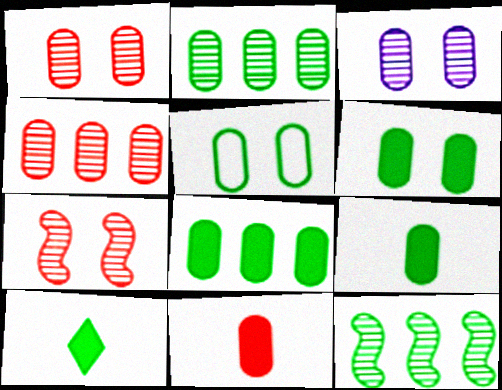[[2, 5, 9], 
[5, 10, 12], 
[6, 8, 9]]